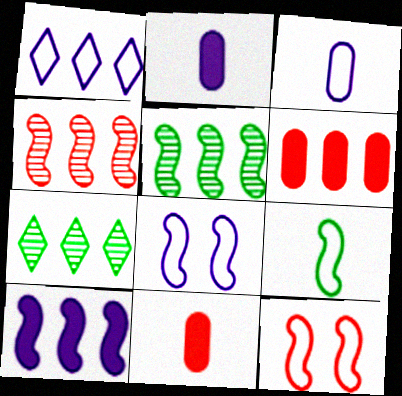[[1, 3, 8], 
[1, 5, 6], 
[2, 7, 12], 
[7, 8, 11]]